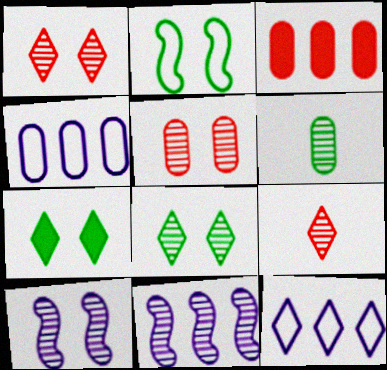[[1, 6, 11], 
[5, 8, 10], 
[7, 9, 12]]